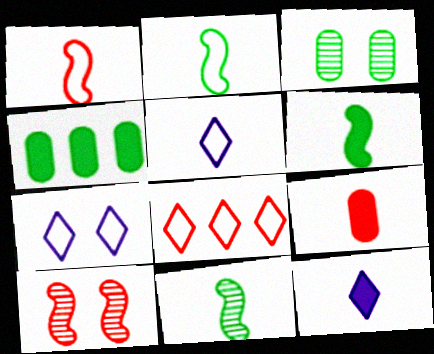[[2, 6, 11], 
[4, 5, 10], 
[5, 9, 11], 
[6, 9, 12], 
[8, 9, 10]]